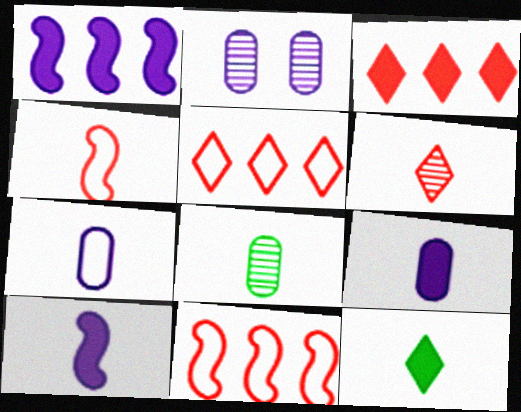[[2, 11, 12]]